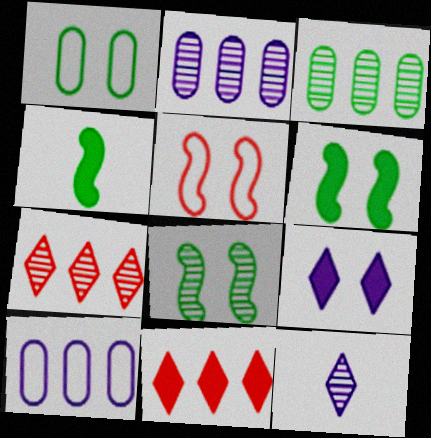[]